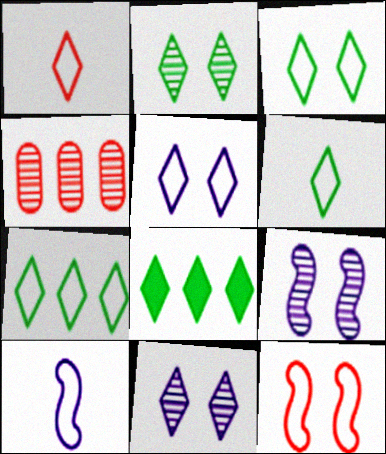[[1, 5, 7], 
[1, 8, 11], 
[2, 6, 8], 
[3, 6, 7]]